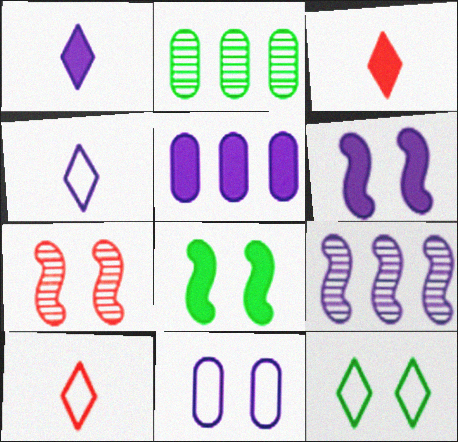[[1, 5, 6], 
[1, 9, 11], 
[2, 6, 10], 
[3, 5, 8]]